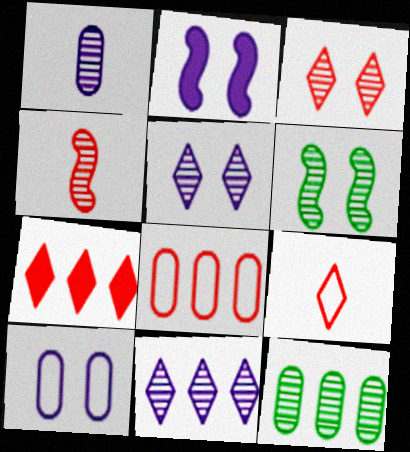[[2, 5, 10], 
[2, 9, 12], 
[3, 7, 9], 
[4, 5, 12]]